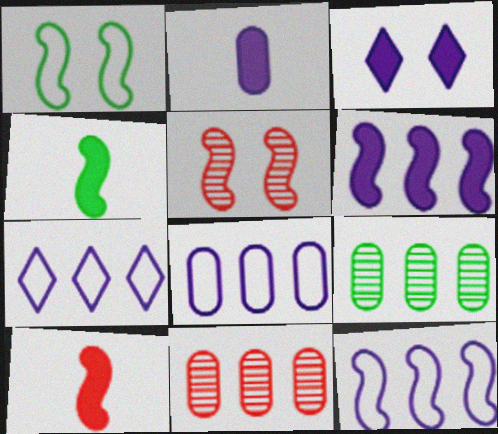[[2, 3, 6], 
[4, 5, 12], 
[7, 8, 12]]